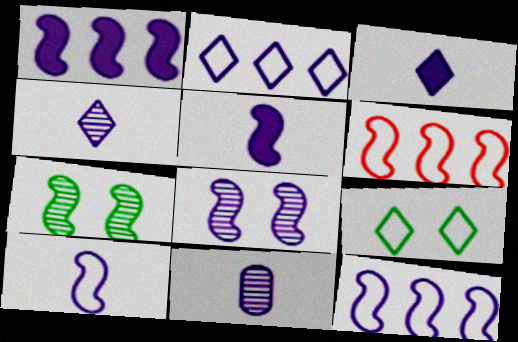[[1, 8, 10], 
[3, 10, 11], 
[5, 6, 7], 
[5, 8, 12]]